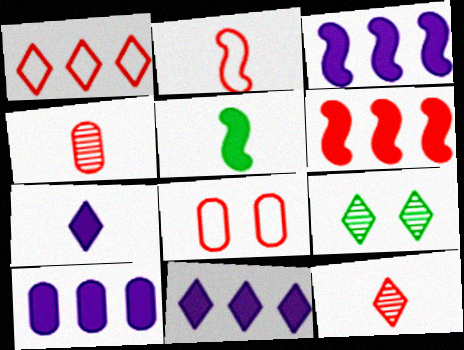[[1, 2, 8], 
[1, 7, 9], 
[2, 9, 10], 
[3, 10, 11], 
[6, 8, 12]]